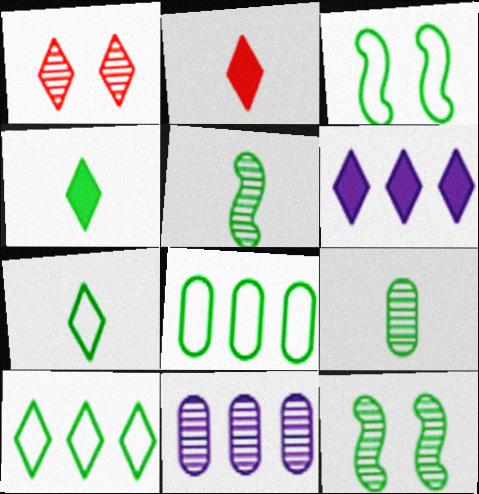[[1, 5, 11], 
[1, 6, 7], 
[2, 3, 11], 
[3, 7, 8], 
[4, 8, 12]]